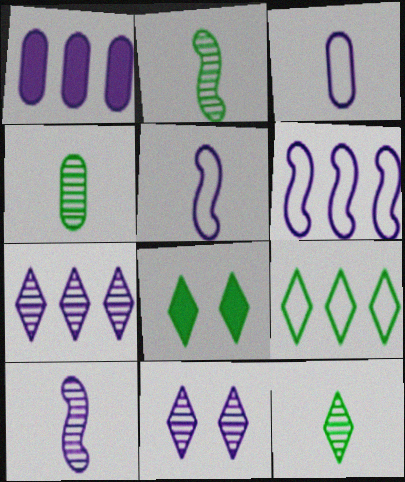[[1, 5, 11], 
[1, 6, 7], 
[2, 4, 12], 
[8, 9, 12]]